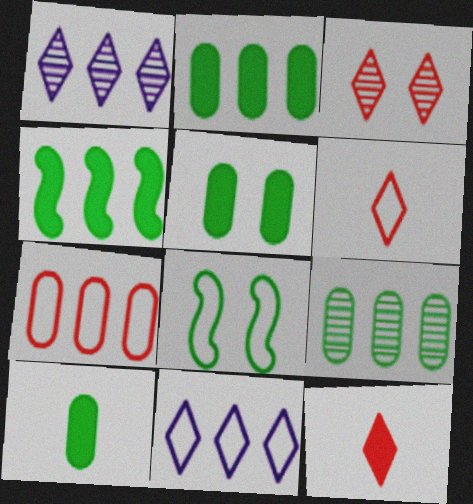[[1, 4, 7], 
[2, 5, 10]]